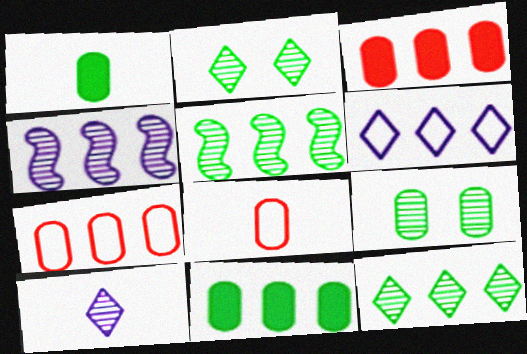[[3, 5, 6]]